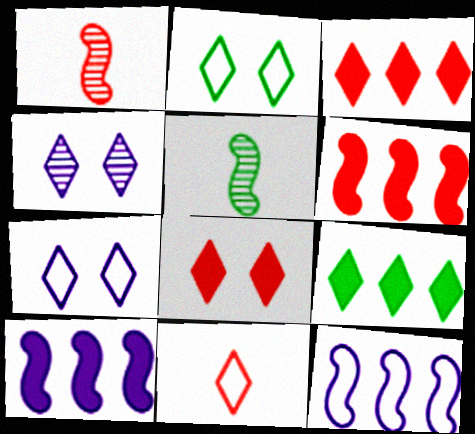[[2, 4, 8], 
[4, 9, 11]]